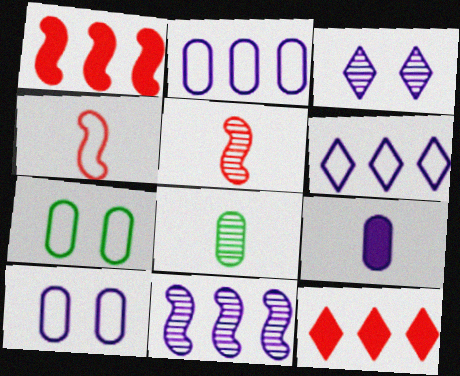[[4, 6, 7]]